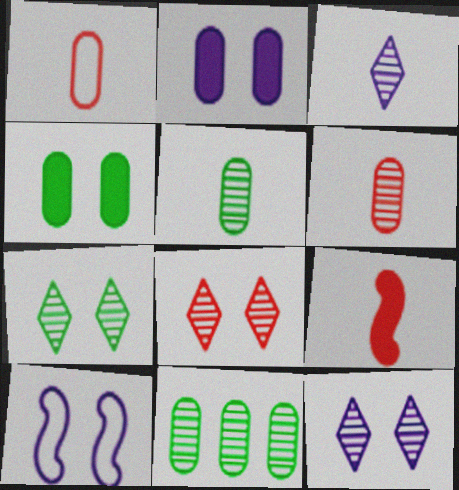[[1, 2, 11], 
[2, 10, 12], 
[4, 8, 10], 
[7, 8, 12]]